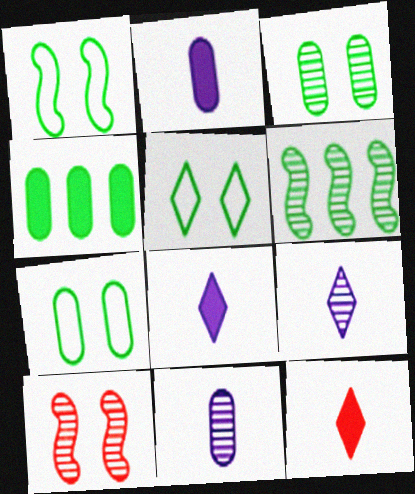[[1, 5, 7]]